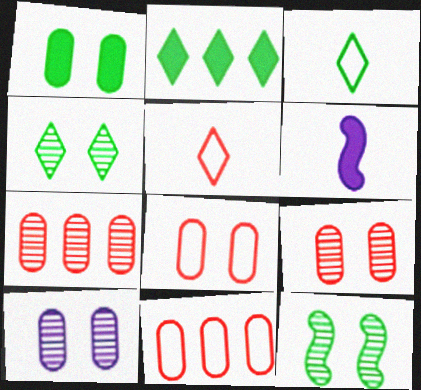[[1, 8, 10], 
[2, 3, 4], 
[4, 6, 11]]